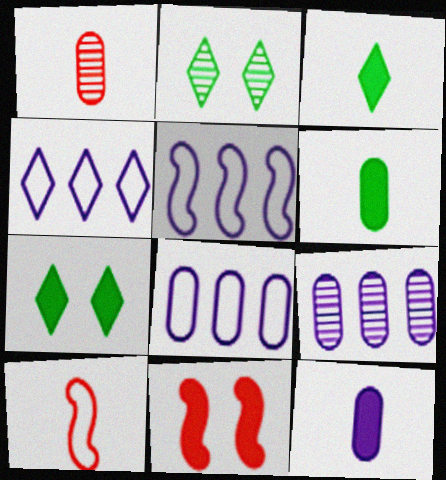[[1, 5, 7], 
[4, 5, 8], 
[7, 9, 10]]